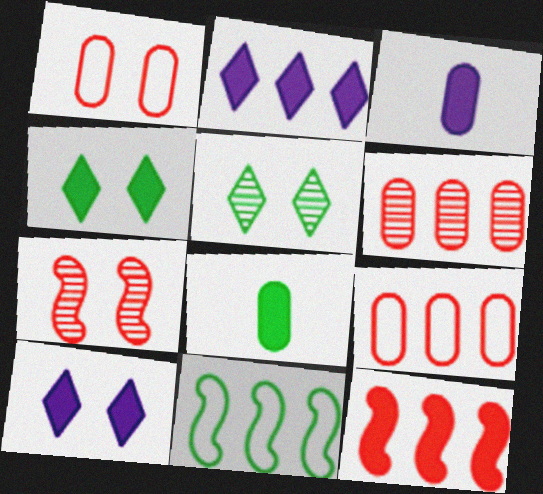[[2, 6, 11], 
[3, 4, 12], 
[5, 8, 11], 
[8, 10, 12]]